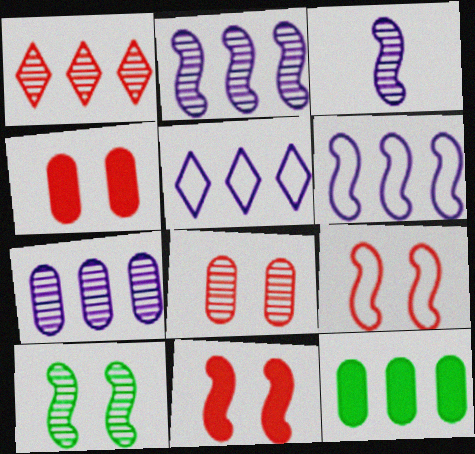[[1, 6, 12]]